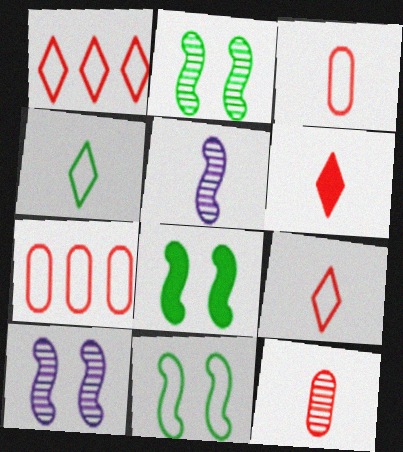[[2, 8, 11]]